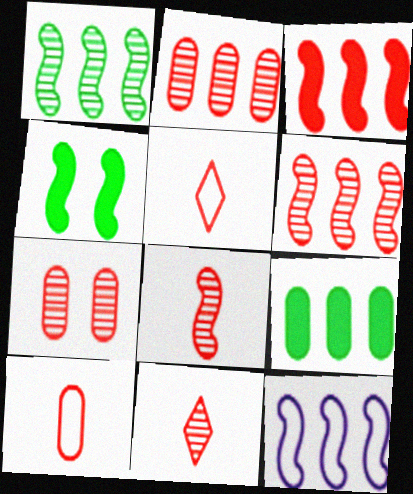[[1, 3, 12], 
[3, 5, 7], 
[4, 8, 12], 
[6, 7, 11]]